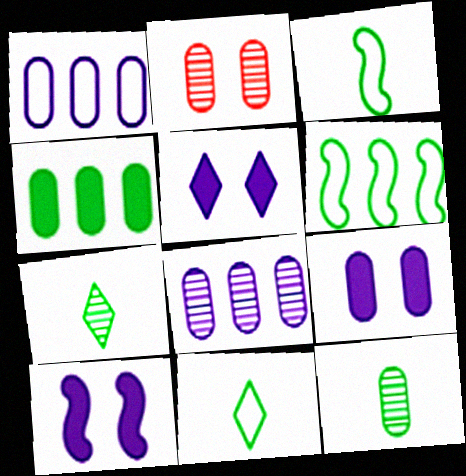[[2, 8, 12], 
[5, 9, 10]]